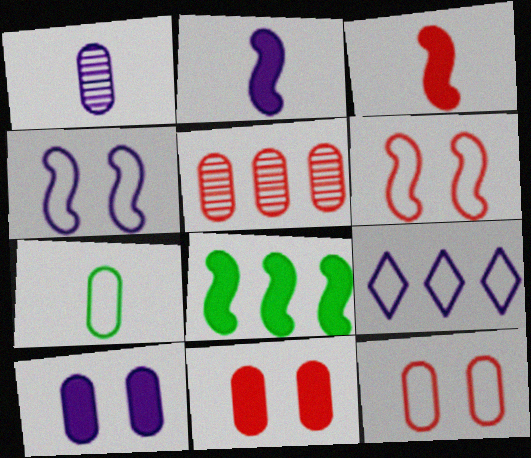[[5, 7, 10], 
[5, 8, 9], 
[6, 7, 9]]